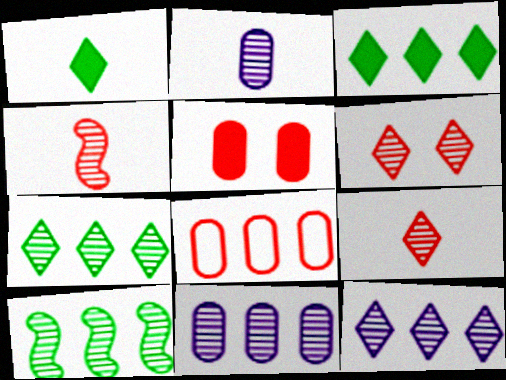[[2, 6, 10]]